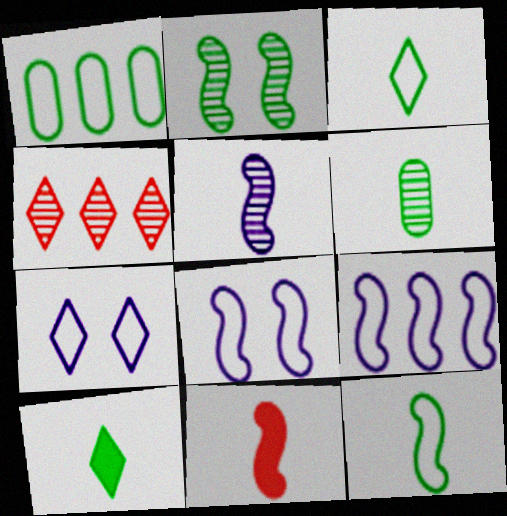[[1, 2, 10], 
[2, 9, 11], 
[4, 7, 10], 
[5, 11, 12], 
[6, 10, 12]]